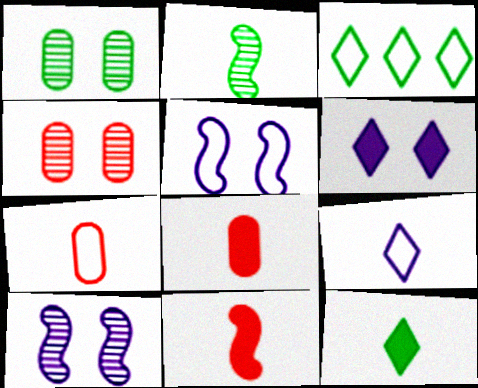[[2, 8, 9], 
[3, 5, 7], 
[3, 8, 10]]